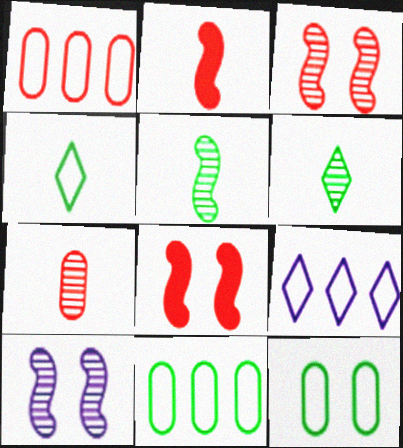[]